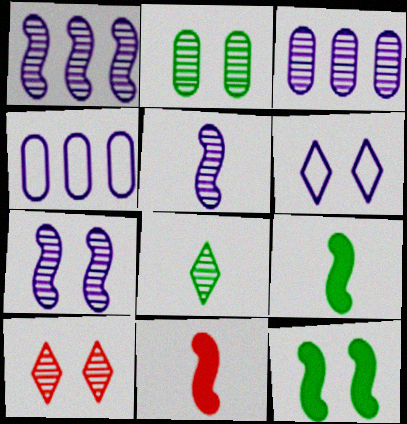[[1, 5, 7], 
[2, 7, 10], 
[4, 9, 10]]